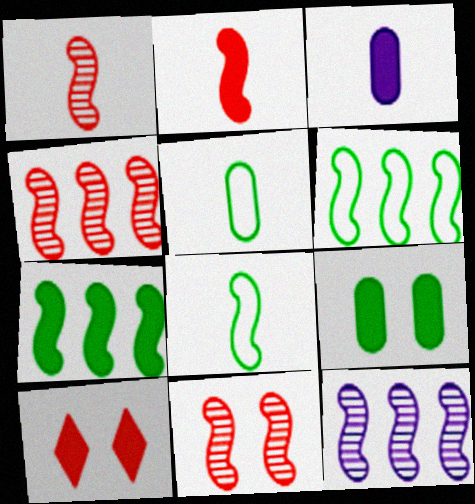[[1, 4, 11], 
[3, 7, 10], 
[5, 10, 12]]